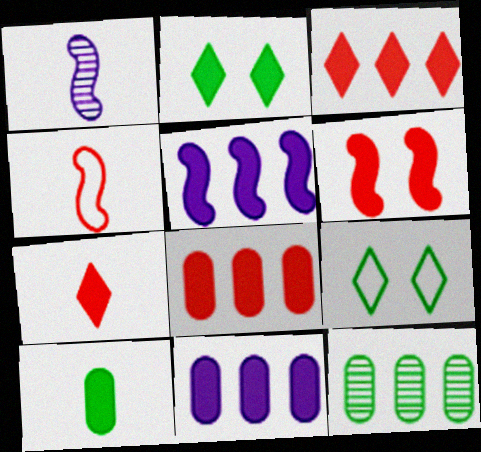[[1, 8, 9], 
[6, 7, 8]]